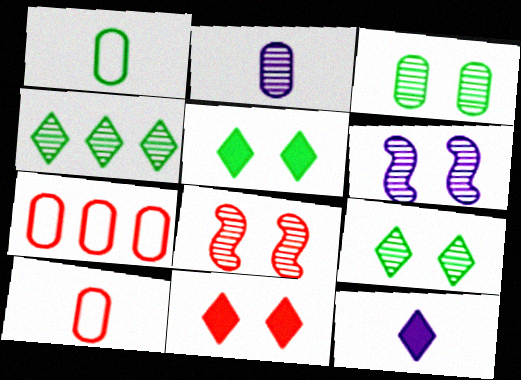[[2, 4, 8]]